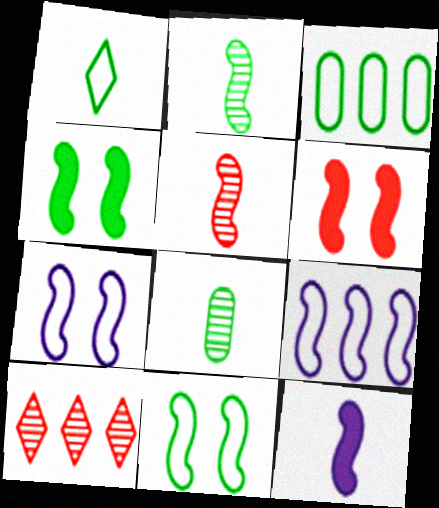[[1, 3, 11], 
[2, 6, 9], 
[4, 5, 9]]